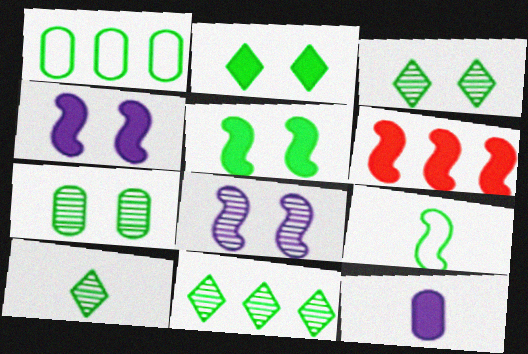[[1, 5, 10], 
[2, 6, 12], 
[3, 10, 11], 
[6, 8, 9]]